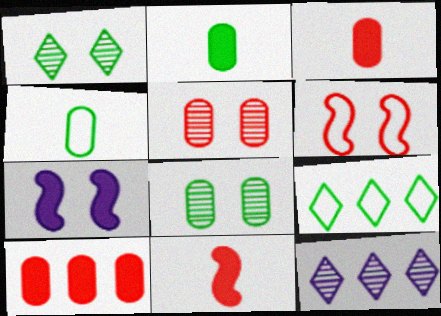[[2, 6, 12]]